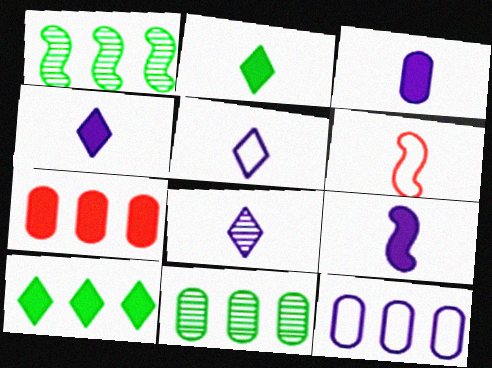[[3, 4, 9], 
[4, 5, 8], 
[7, 11, 12]]